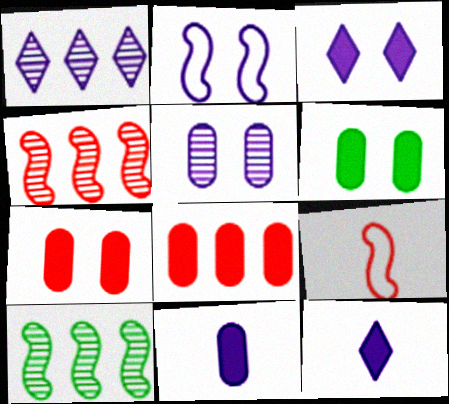[[1, 2, 11], 
[1, 6, 9], 
[2, 3, 5], 
[6, 8, 11]]